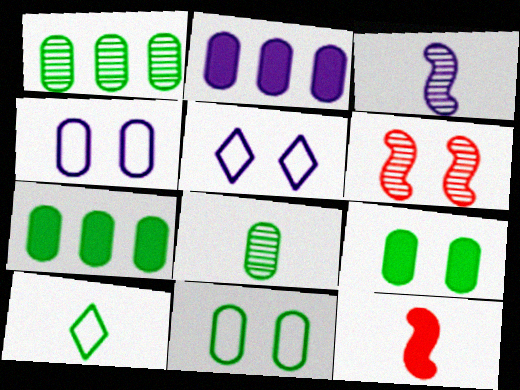[[1, 5, 12], 
[2, 3, 5], 
[2, 6, 10], 
[5, 6, 9], 
[7, 8, 11]]